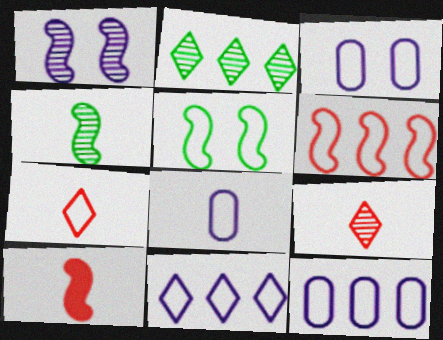[[2, 3, 10], 
[3, 8, 12], 
[5, 7, 12]]